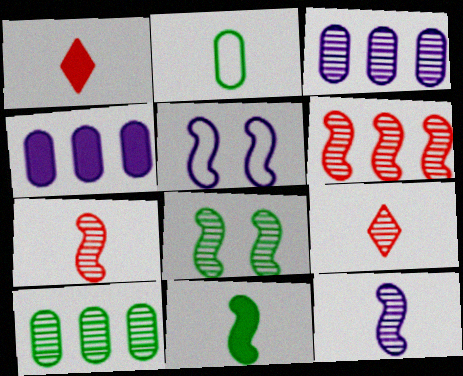[[1, 2, 12], 
[1, 5, 10], 
[3, 8, 9], 
[5, 6, 11], 
[6, 8, 12]]